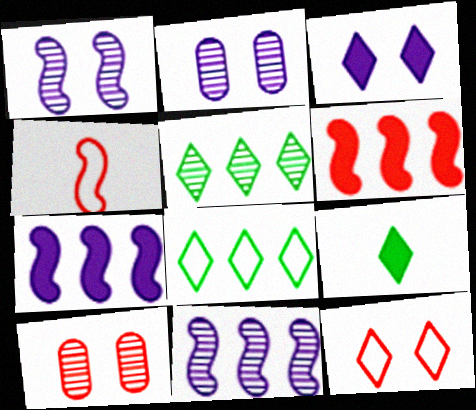[]